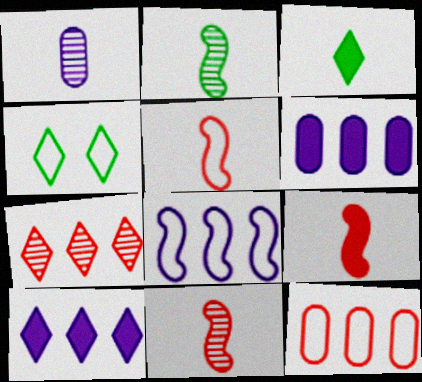[[1, 3, 5], 
[4, 6, 11], 
[5, 9, 11]]